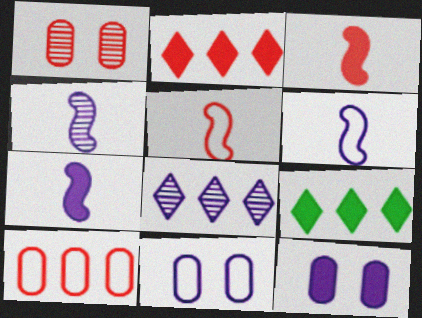[[1, 2, 5], 
[1, 6, 9], 
[3, 9, 12], 
[4, 6, 7], 
[6, 8, 12], 
[7, 8, 11]]